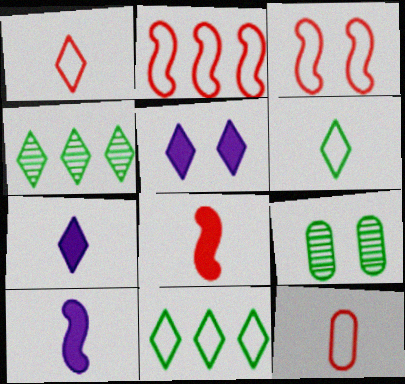[[1, 4, 5], 
[2, 7, 9], 
[3, 5, 9]]